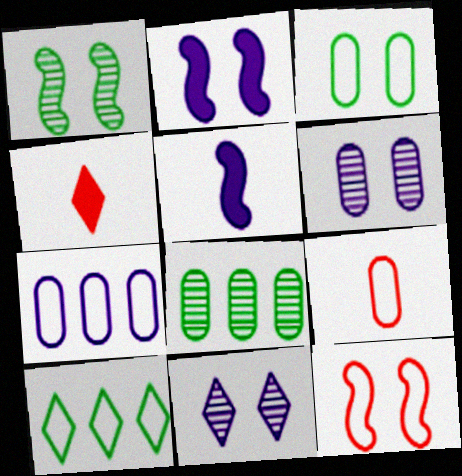[[1, 2, 12], 
[1, 4, 7], 
[3, 7, 9], 
[4, 10, 11], 
[5, 7, 11]]